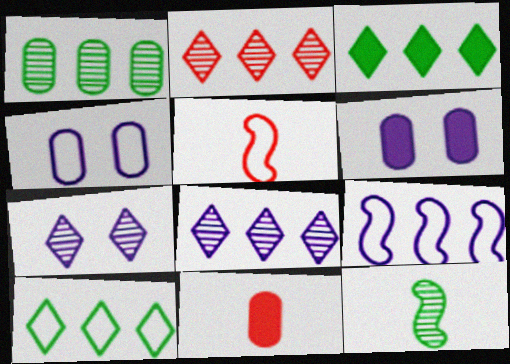[[1, 4, 11], 
[4, 5, 10]]